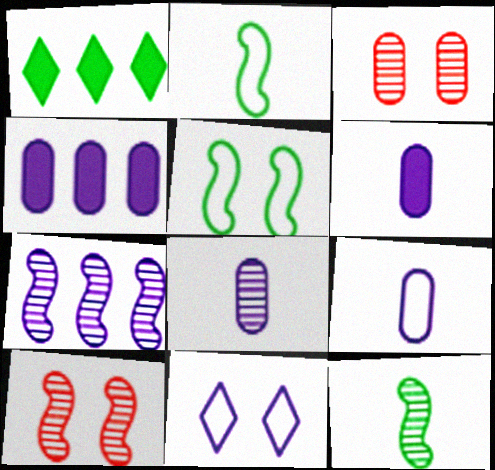[[1, 9, 10], 
[6, 7, 11], 
[6, 8, 9], 
[7, 10, 12]]